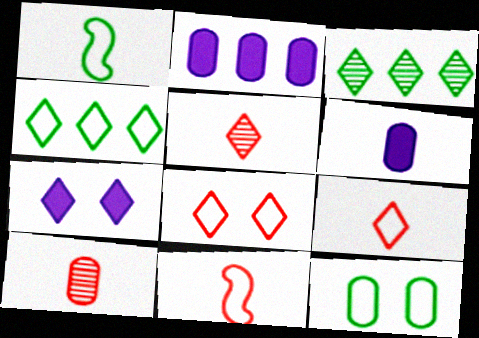[[1, 4, 12], 
[1, 5, 6], 
[2, 10, 12], 
[3, 7, 9], 
[4, 5, 7]]